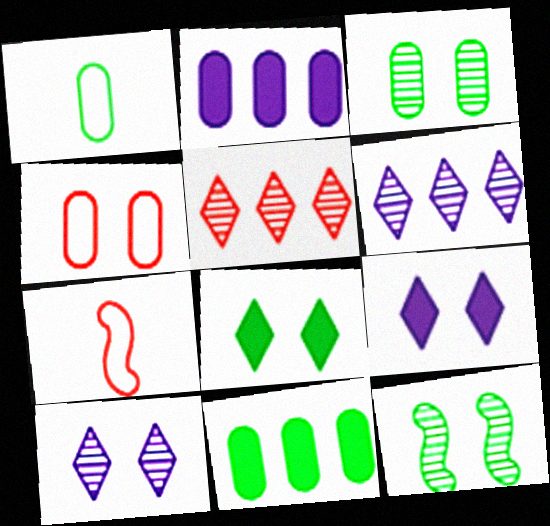[[1, 3, 11], 
[4, 9, 12], 
[7, 10, 11]]